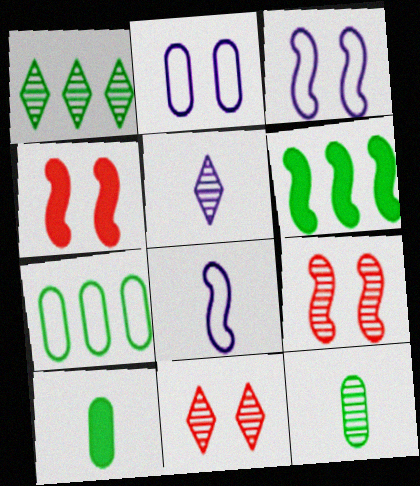[[1, 5, 11], 
[1, 6, 7], 
[4, 5, 7], 
[6, 8, 9]]